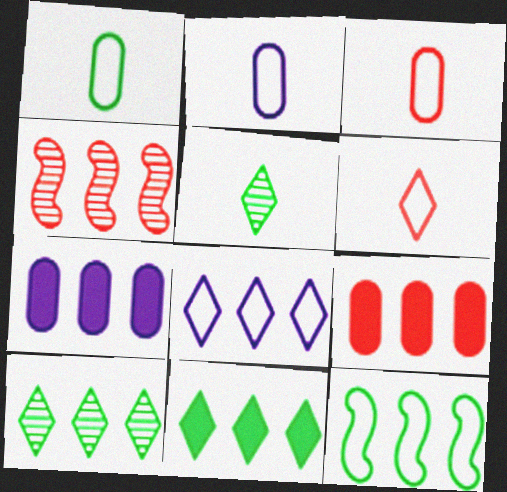[[1, 2, 3]]